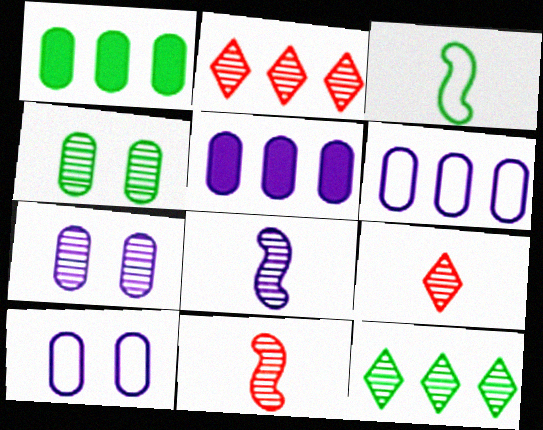[[2, 4, 8], 
[7, 11, 12]]